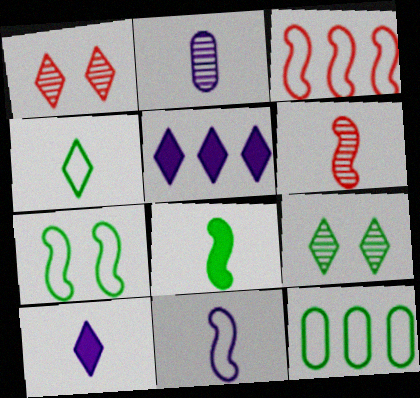[[1, 4, 5], 
[2, 10, 11], 
[3, 7, 11], 
[4, 7, 12], 
[6, 8, 11], 
[8, 9, 12]]